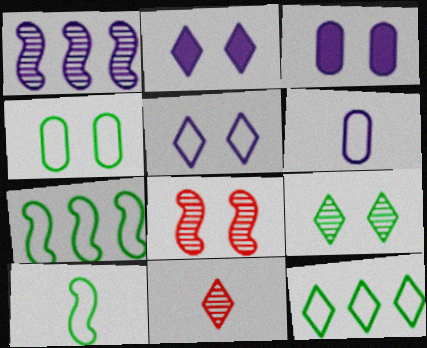[[1, 2, 6], 
[2, 4, 8], 
[2, 11, 12], 
[3, 7, 11], 
[4, 10, 12]]